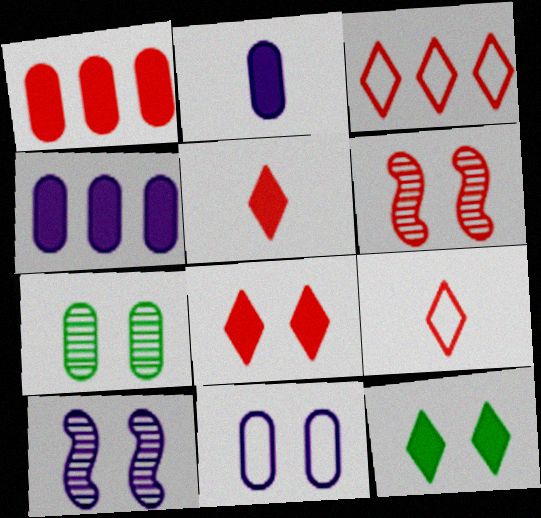[[1, 6, 9], 
[6, 11, 12]]